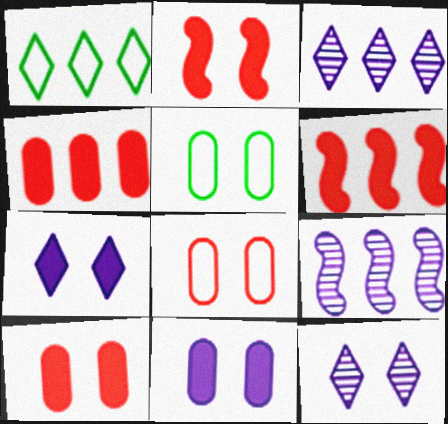[[1, 4, 9], 
[2, 5, 12]]